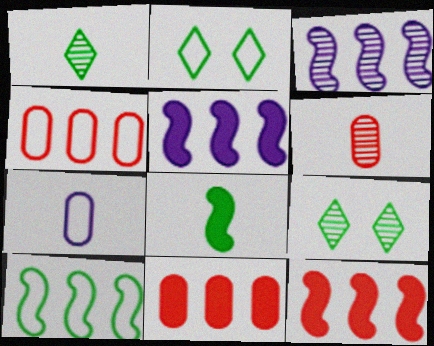[[2, 5, 6], 
[3, 6, 9], 
[3, 10, 12], 
[7, 9, 12]]